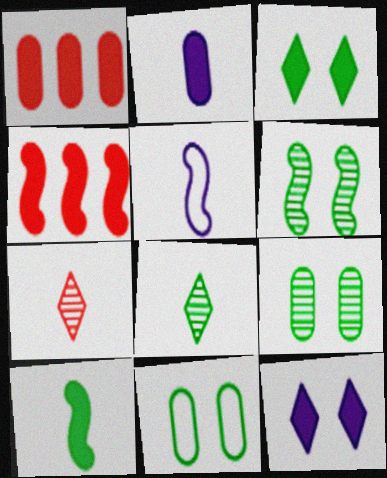[[1, 10, 12], 
[2, 3, 4], 
[3, 6, 11], 
[4, 5, 6]]